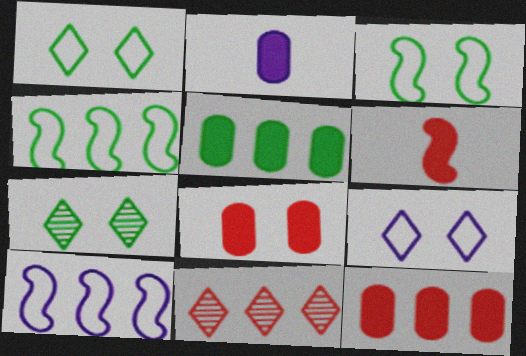[[2, 3, 11], 
[2, 5, 8], 
[5, 10, 11]]